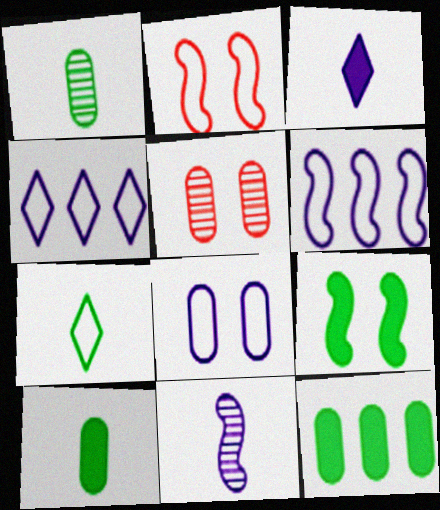[]